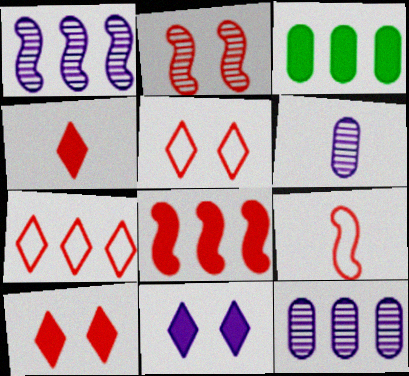[[1, 3, 7], 
[2, 8, 9]]